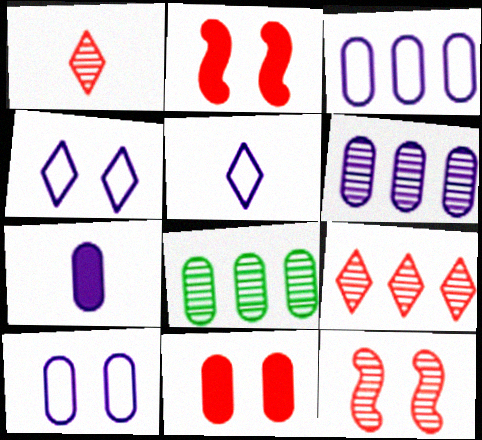[[2, 5, 8], 
[6, 7, 10]]